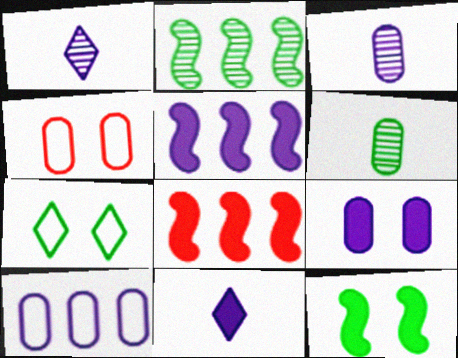[[2, 4, 11], 
[3, 7, 8], 
[3, 9, 10], 
[5, 9, 11]]